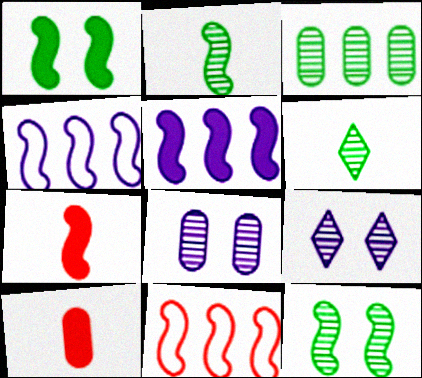[[1, 5, 7], 
[3, 6, 12], 
[4, 7, 12]]